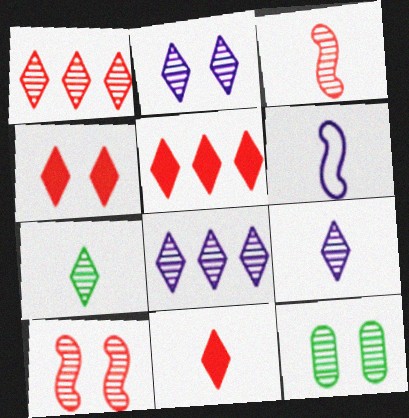[[1, 2, 7], 
[2, 8, 9], 
[2, 10, 12], 
[3, 8, 12], 
[4, 5, 11], 
[5, 6, 12]]